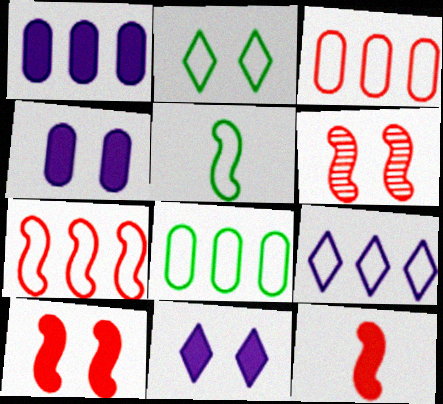[[2, 4, 6], 
[2, 5, 8], 
[6, 7, 12], 
[7, 8, 9]]